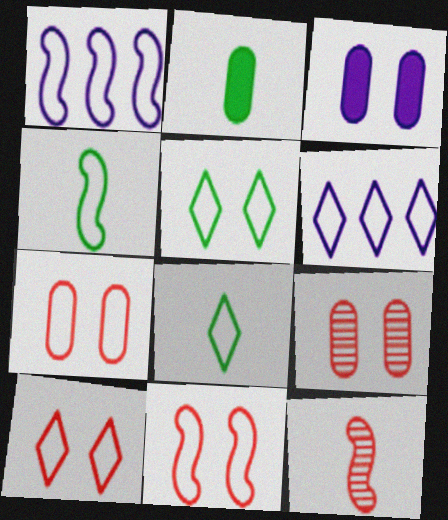[[1, 4, 11], 
[1, 7, 8], 
[4, 6, 7], 
[6, 8, 10], 
[7, 10, 11]]